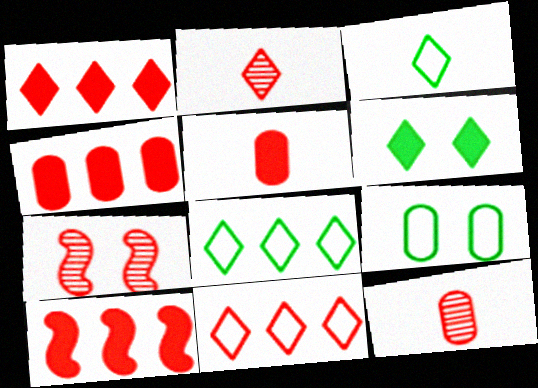[[1, 4, 10], 
[5, 7, 11]]